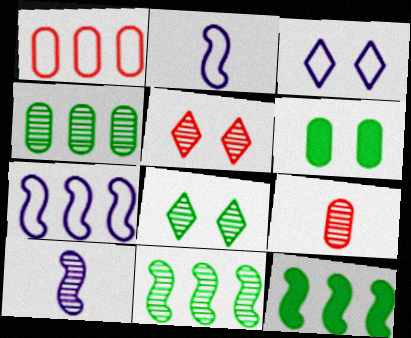[[3, 9, 12], 
[4, 5, 10]]